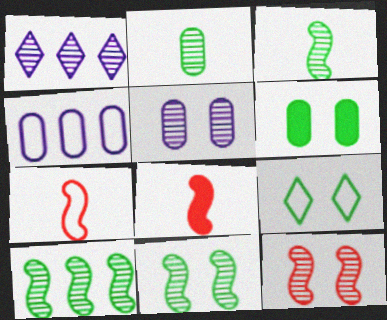[[1, 2, 12], 
[1, 6, 7], 
[3, 10, 11], 
[4, 7, 9], 
[6, 9, 11]]